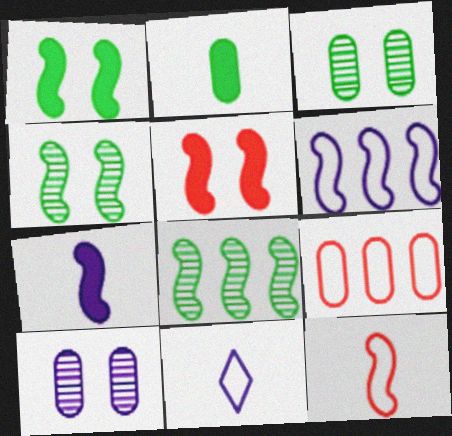[[2, 9, 10]]